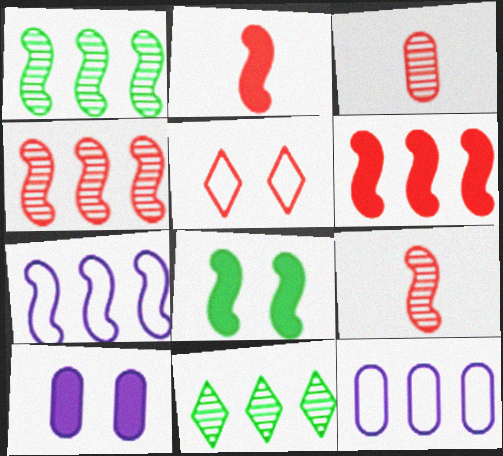[[1, 6, 7], 
[3, 5, 6], 
[6, 11, 12], 
[7, 8, 9]]